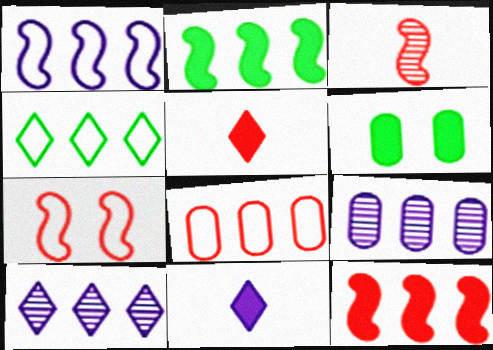[[1, 4, 8], 
[2, 8, 10], 
[3, 7, 12], 
[4, 9, 12], 
[6, 11, 12]]